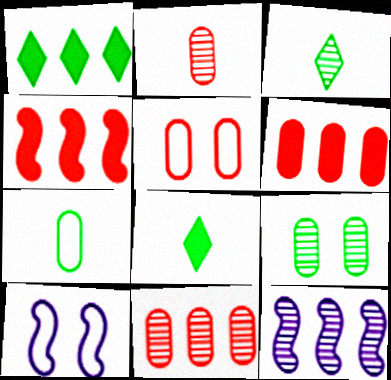[[1, 2, 10], 
[2, 5, 6], 
[3, 6, 10], 
[5, 8, 12], 
[8, 10, 11]]